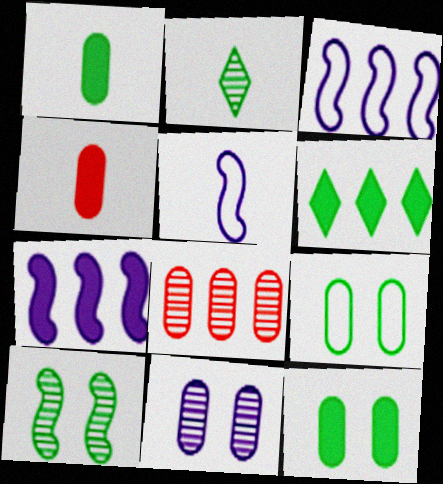[[2, 4, 5], 
[3, 6, 8]]